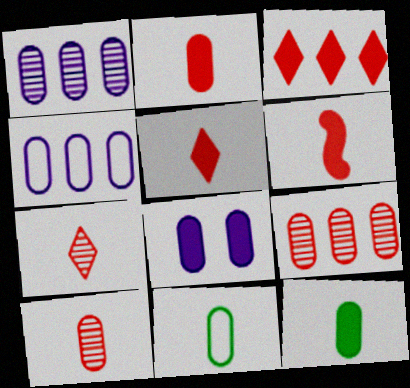[[2, 5, 6], 
[8, 9, 11]]